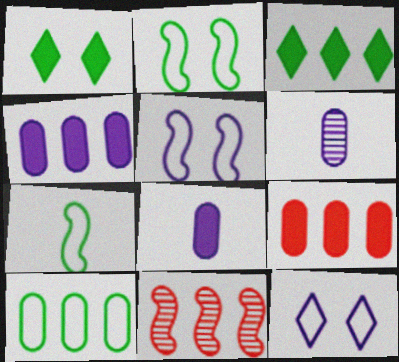[]